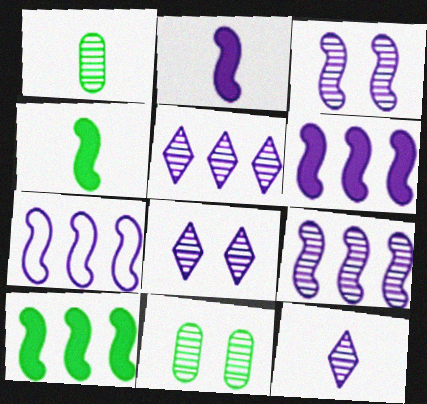[[2, 3, 7], 
[5, 8, 12], 
[6, 7, 9]]